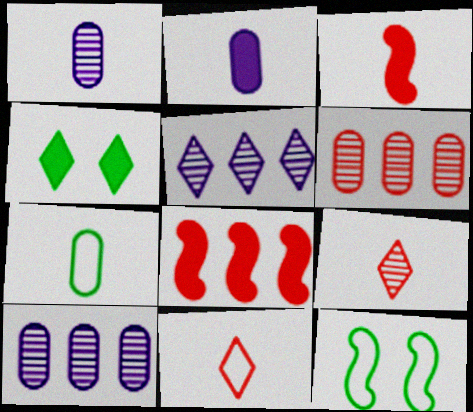[[2, 4, 8], 
[4, 5, 11]]